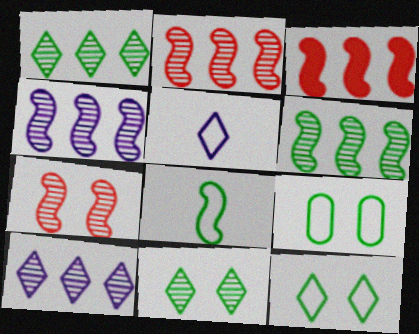[[2, 4, 6]]